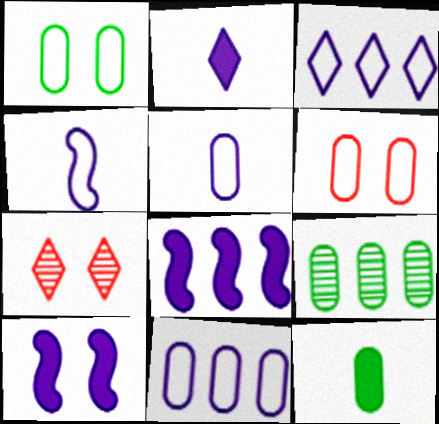[[1, 7, 10], 
[1, 9, 12]]